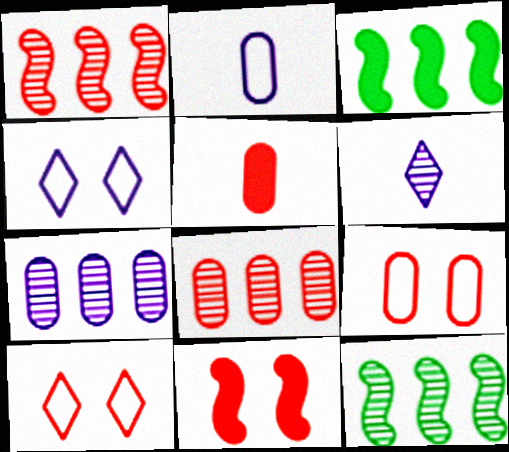[[1, 5, 10], 
[3, 6, 9], 
[4, 5, 12], 
[5, 8, 9]]